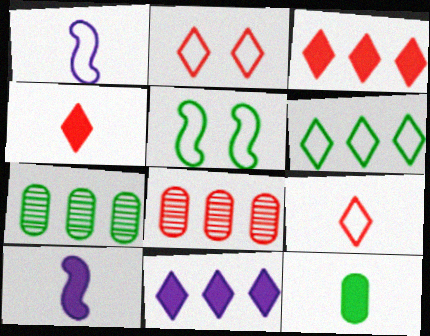[[2, 7, 10], 
[4, 10, 12]]